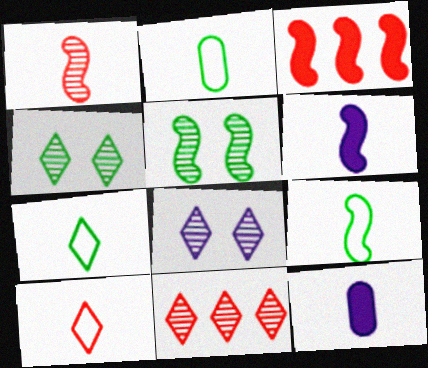[[1, 6, 9], 
[1, 7, 12], 
[2, 3, 8], 
[2, 7, 9]]